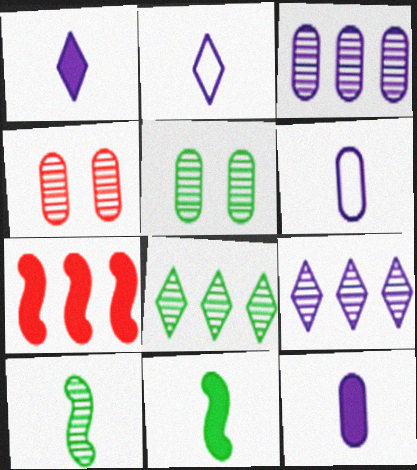[[2, 5, 7], 
[4, 9, 10], 
[5, 8, 10]]